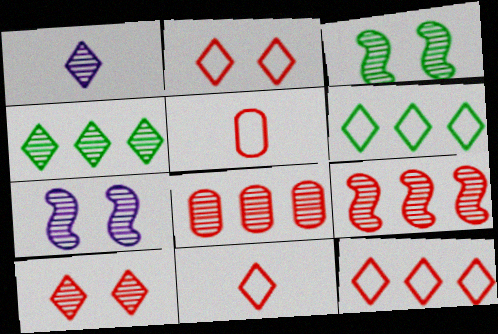[[1, 3, 8], 
[1, 4, 10], 
[2, 11, 12]]